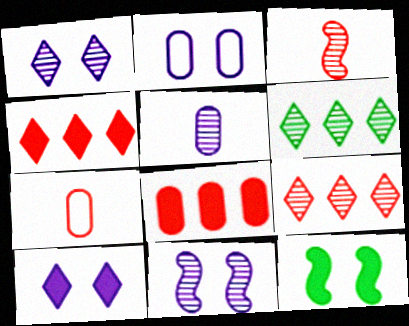[[2, 10, 11]]